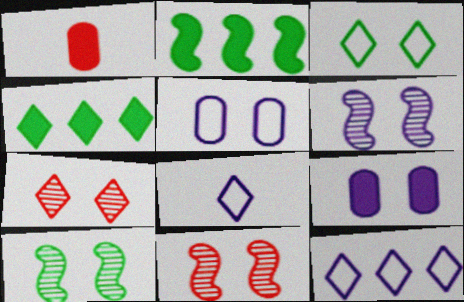[[1, 10, 12], 
[3, 9, 11], 
[4, 7, 8], 
[6, 10, 11]]